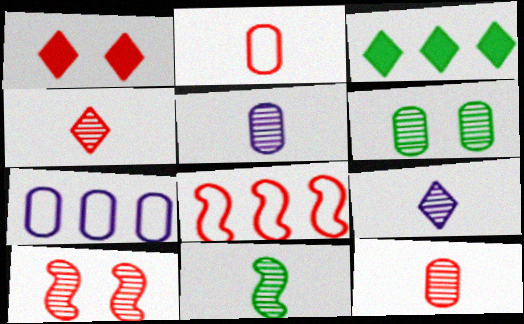[[1, 7, 11], 
[1, 8, 12], 
[4, 5, 11], 
[9, 11, 12]]